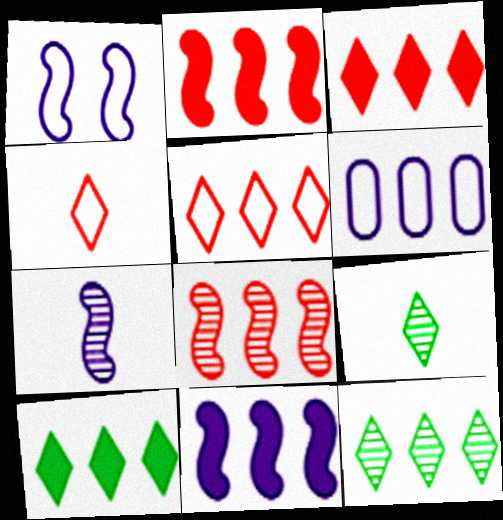[[1, 7, 11], 
[2, 6, 12], 
[6, 8, 10]]